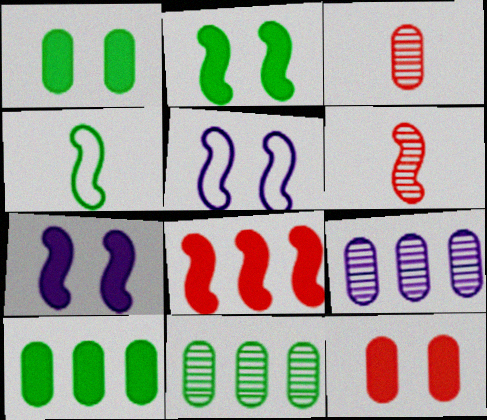[]